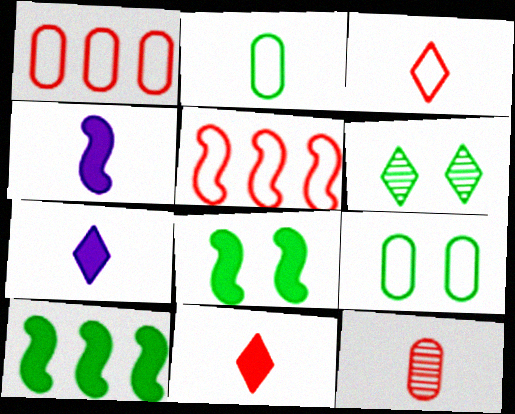[[1, 4, 6], 
[2, 6, 10], 
[6, 8, 9]]